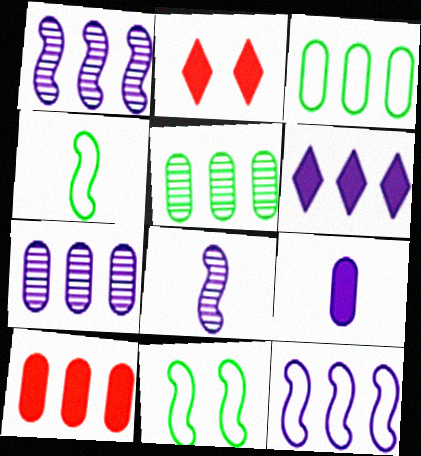[[2, 3, 8], 
[2, 4, 7], 
[3, 7, 10], 
[6, 7, 12]]